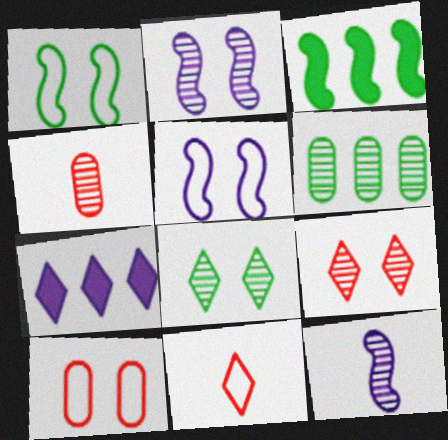[[1, 4, 7], 
[6, 9, 12], 
[7, 8, 11]]